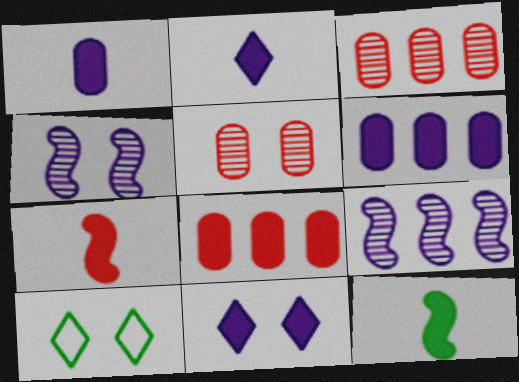[[8, 11, 12]]